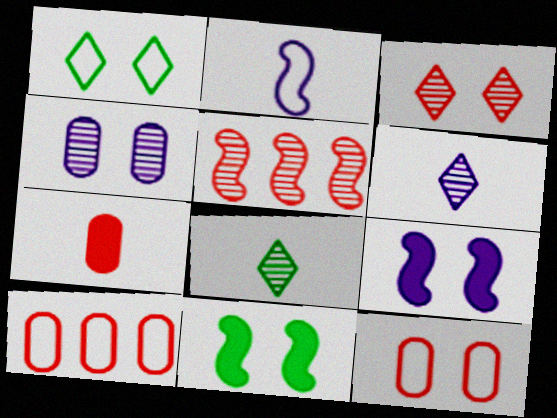[[1, 2, 10], 
[2, 5, 11], 
[2, 7, 8], 
[4, 5, 8], 
[6, 10, 11], 
[8, 9, 10]]